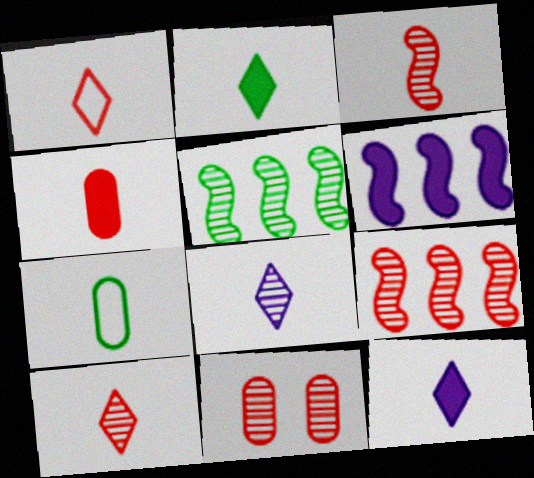[[1, 2, 8], 
[1, 3, 4], 
[3, 7, 12], 
[5, 8, 11], 
[9, 10, 11]]